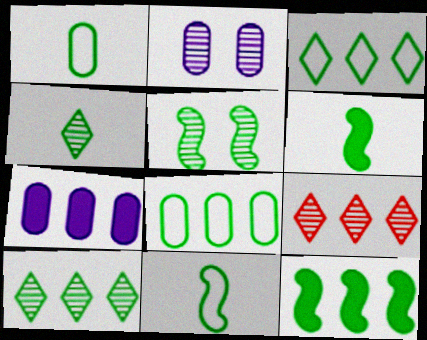[[1, 4, 6], 
[5, 11, 12], 
[8, 10, 12]]